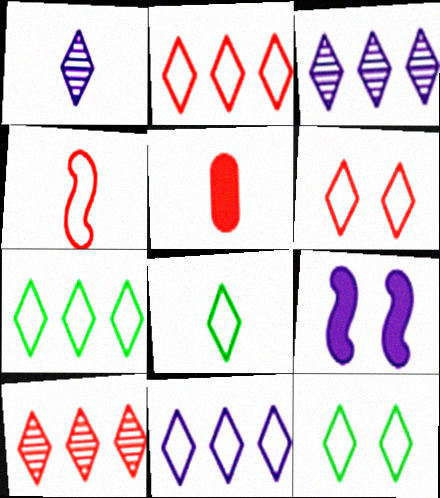[[2, 7, 11], 
[6, 8, 11], 
[7, 8, 12]]